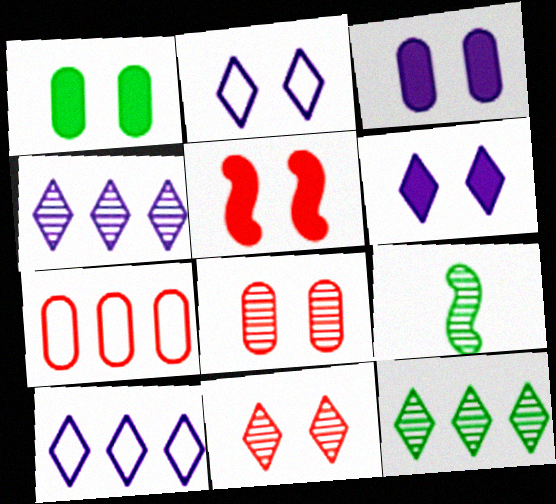[[1, 5, 6], 
[4, 8, 9], 
[6, 7, 9]]